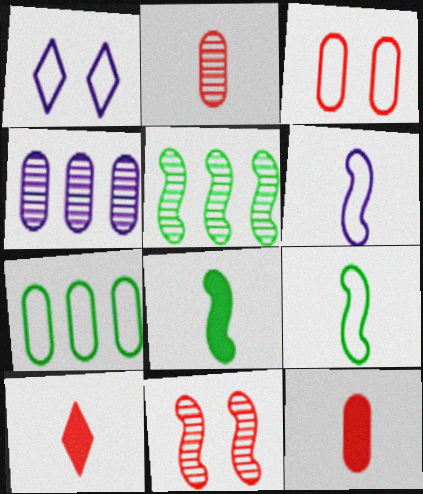[[1, 5, 12]]